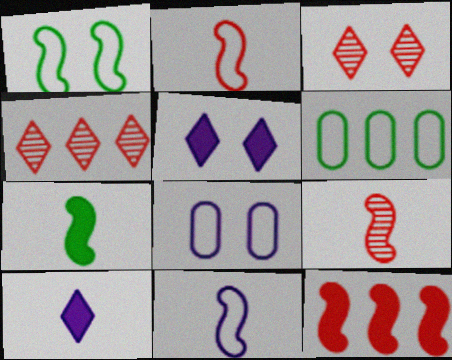[[4, 7, 8], 
[5, 6, 9], 
[7, 9, 11]]